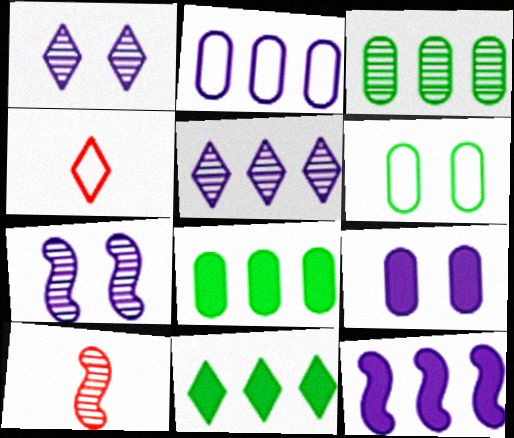[[1, 3, 10], 
[1, 4, 11], 
[2, 5, 12], 
[4, 7, 8]]